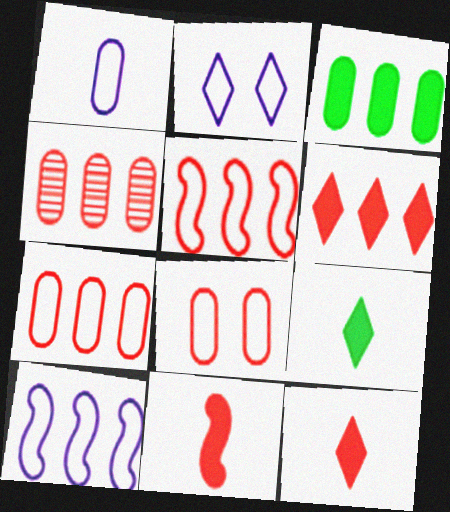[[1, 2, 10], 
[4, 5, 6]]